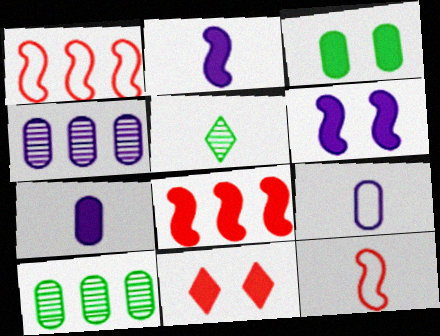[[3, 6, 11], 
[5, 7, 12]]